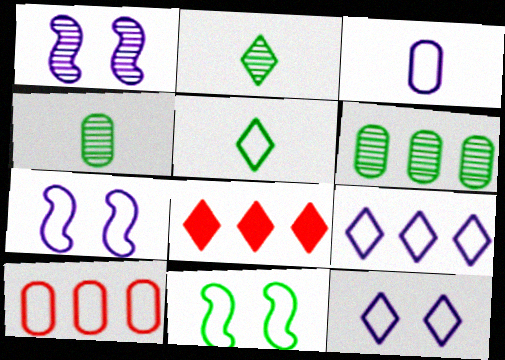[[2, 8, 12], 
[3, 7, 9], 
[4, 7, 8], 
[5, 7, 10]]